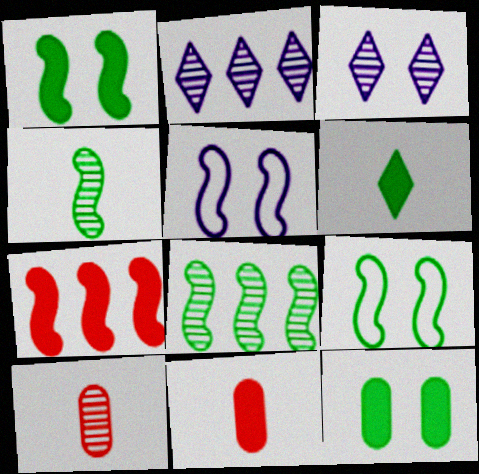[[2, 9, 11], 
[3, 8, 10], 
[4, 5, 7]]